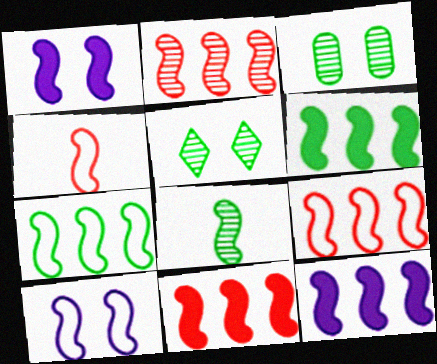[[1, 8, 9], 
[2, 7, 12], 
[2, 9, 11], 
[4, 7, 10], 
[6, 11, 12], 
[8, 10, 11]]